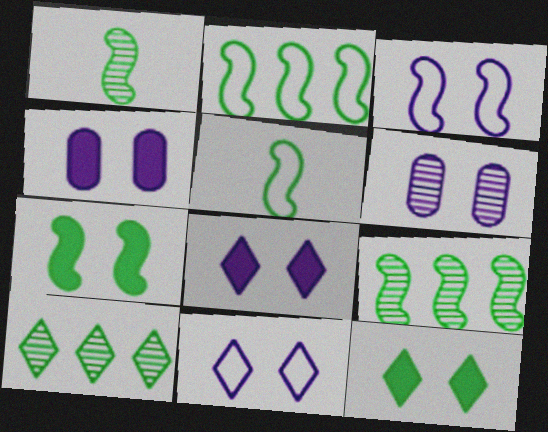[[1, 2, 7], 
[3, 6, 8], 
[5, 7, 9]]